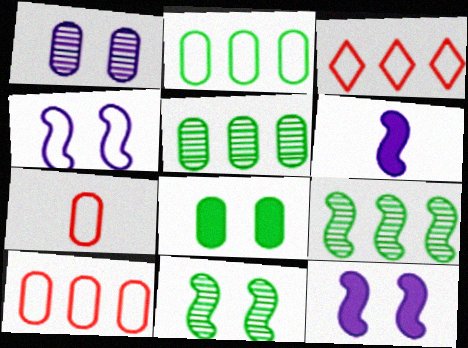[]